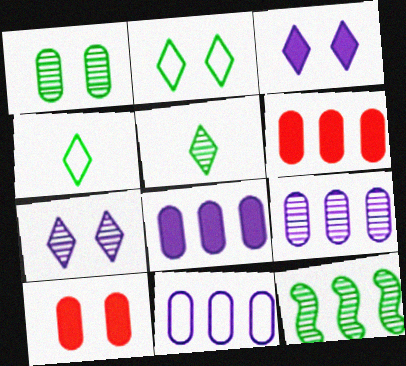[[1, 5, 12], 
[8, 9, 11]]